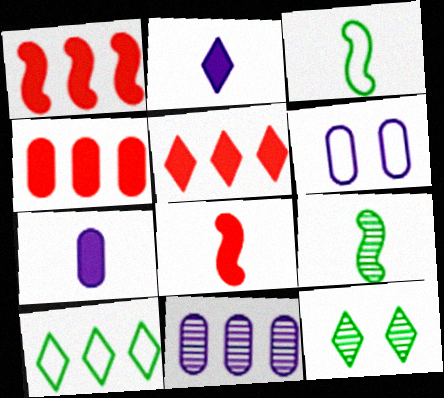[[1, 4, 5], 
[1, 10, 11], 
[5, 6, 9], 
[6, 7, 11]]